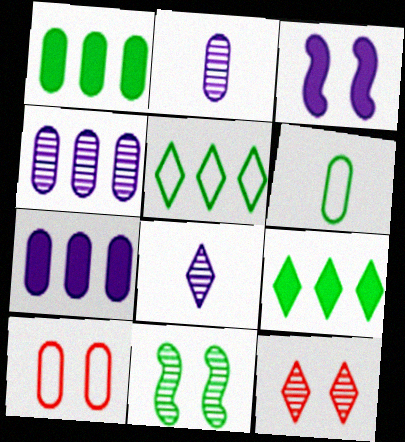[[1, 2, 10], 
[6, 9, 11]]